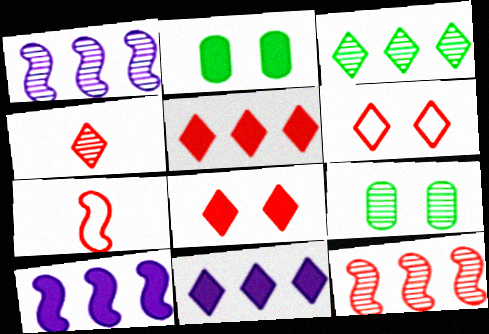[[1, 4, 9], 
[4, 5, 6], 
[7, 9, 11]]